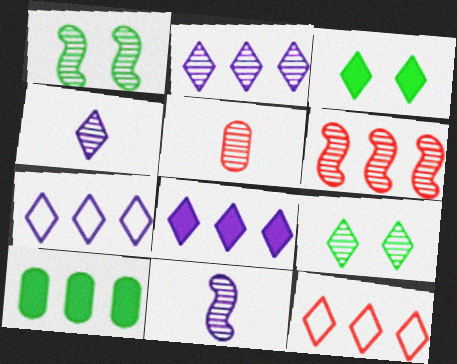[[1, 2, 5], 
[1, 6, 11], 
[2, 7, 8], 
[3, 4, 12], 
[6, 7, 10]]